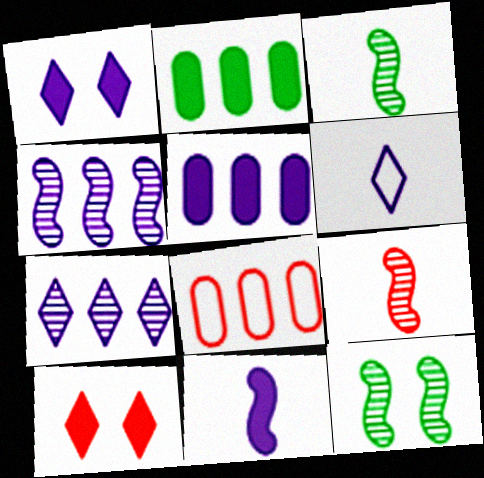[[1, 3, 8], 
[1, 5, 11], 
[1, 6, 7], 
[2, 10, 11], 
[4, 9, 12], 
[8, 9, 10]]